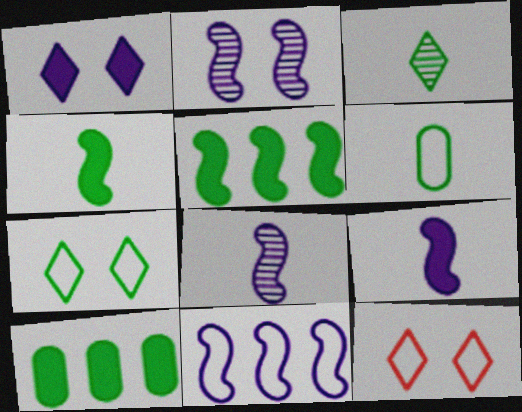[[2, 9, 11], 
[3, 4, 6], 
[6, 11, 12], 
[8, 10, 12]]